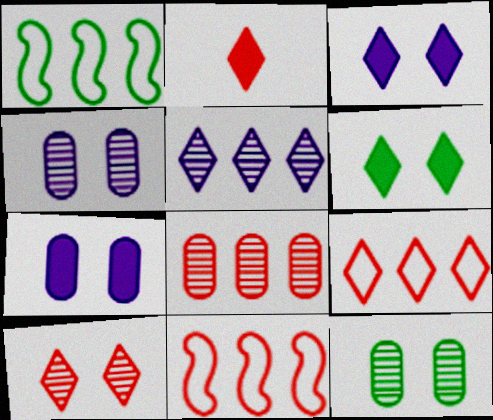[[1, 2, 4], 
[2, 9, 10]]